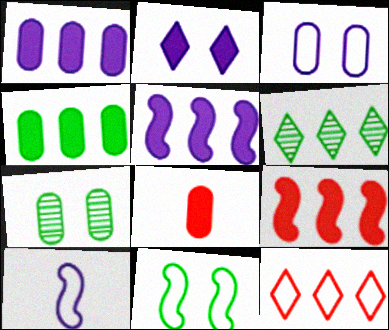[]